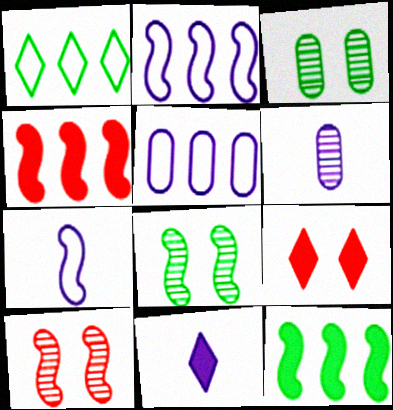[[4, 7, 8], 
[6, 7, 11], 
[7, 10, 12]]